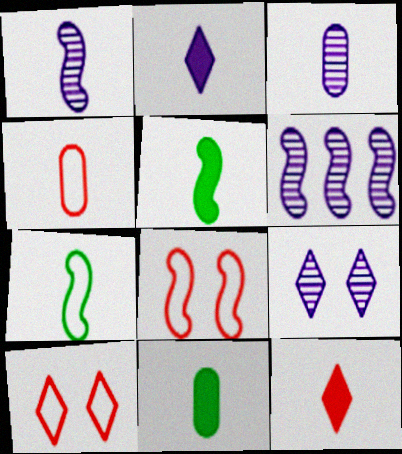[[3, 4, 11], 
[3, 6, 9], 
[3, 7, 12], 
[5, 6, 8], 
[6, 10, 11]]